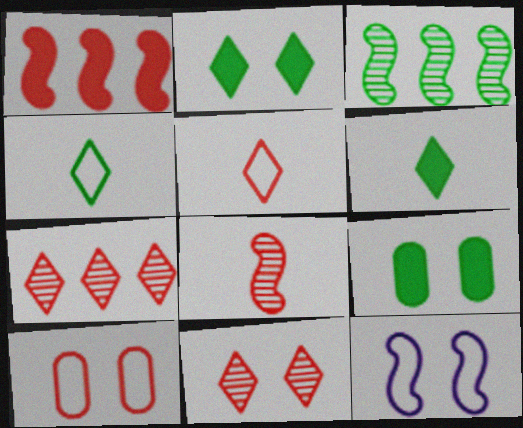[[3, 4, 9], 
[9, 11, 12]]